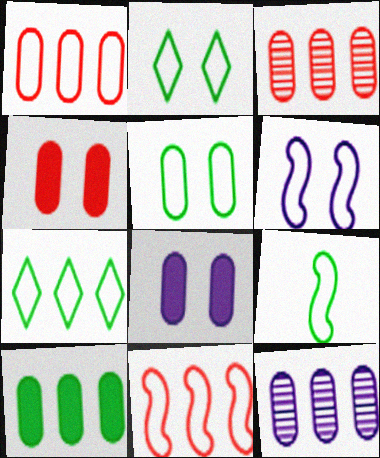[[1, 10, 12], 
[5, 7, 9], 
[6, 9, 11]]